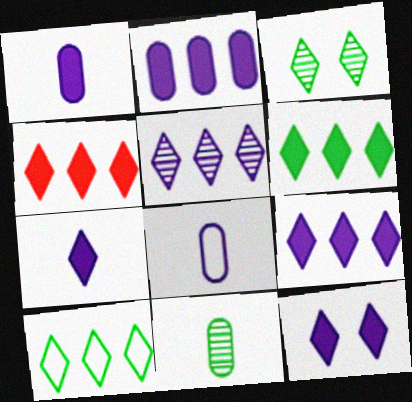[[4, 5, 10], 
[4, 6, 9], 
[7, 9, 12]]